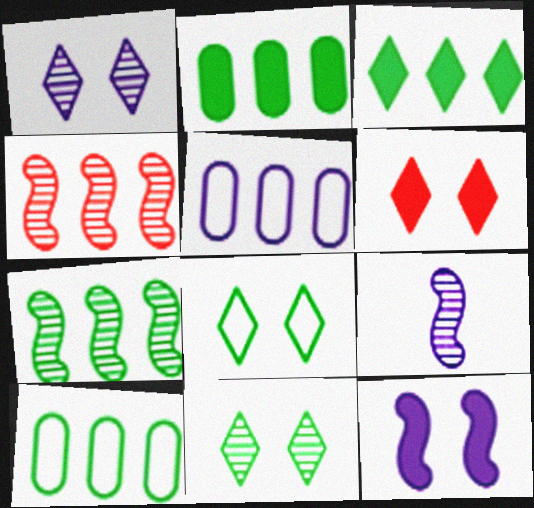[[1, 6, 8], 
[3, 4, 5], 
[3, 7, 10], 
[6, 9, 10]]